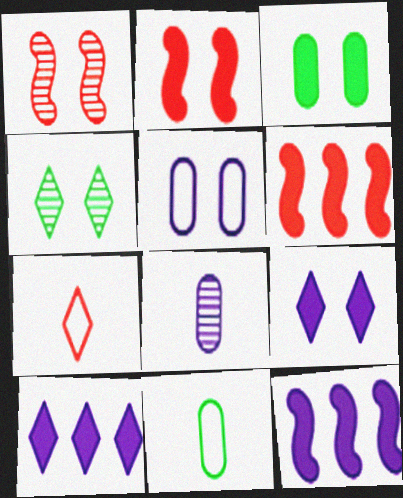[[1, 10, 11], 
[2, 3, 9], 
[2, 4, 5], 
[4, 7, 10]]